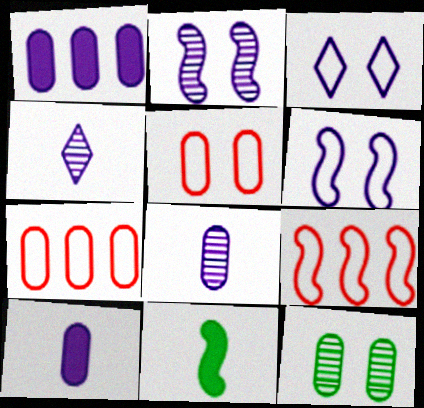[[1, 4, 6], 
[2, 9, 11], 
[7, 10, 12]]